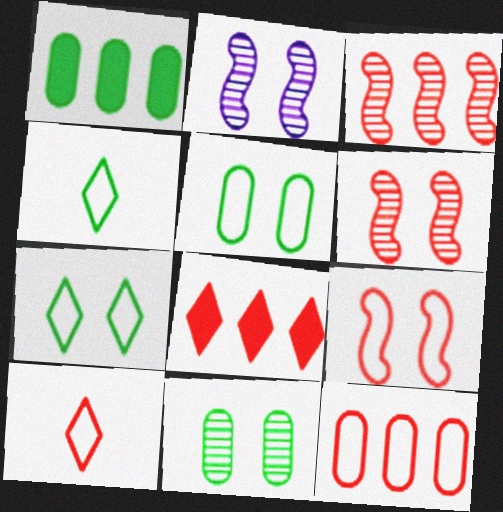[[1, 2, 10], 
[3, 8, 12], 
[9, 10, 12]]